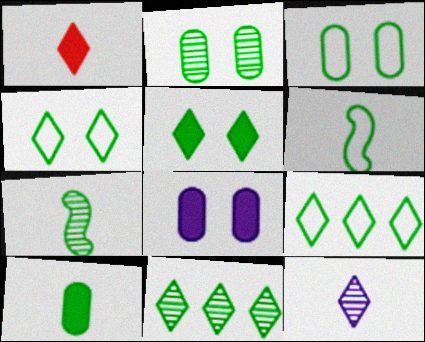[[2, 7, 11], 
[3, 6, 9]]